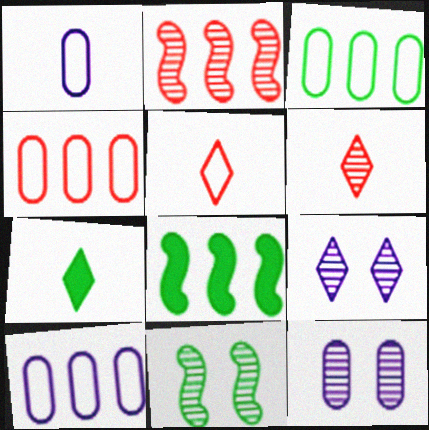[[3, 4, 10], 
[3, 7, 11], 
[5, 8, 12]]